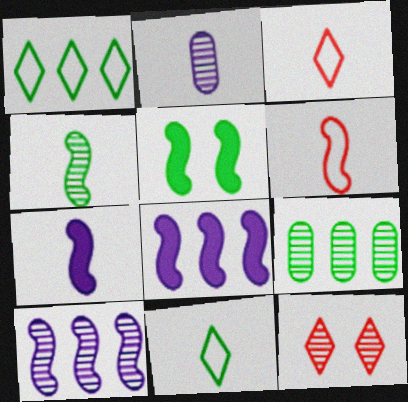[[4, 6, 7], 
[5, 6, 10], 
[5, 9, 11]]